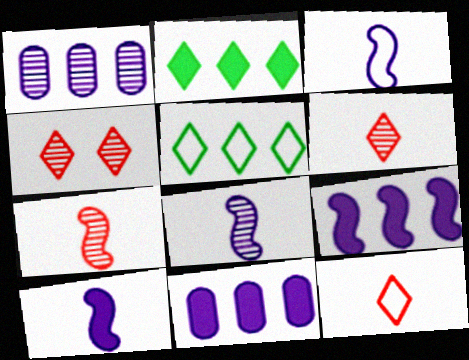[[3, 8, 10]]